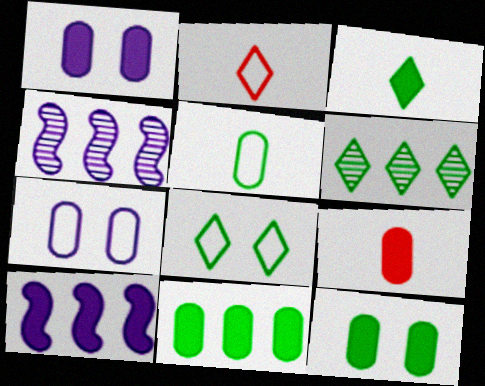[[1, 9, 11], 
[2, 4, 12], 
[3, 6, 8], 
[4, 8, 9]]